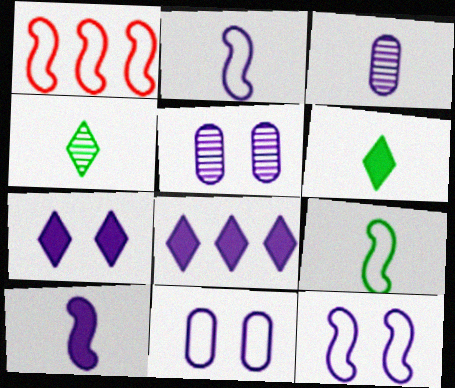[[1, 5, 6], 
[1, 9, 12], 
[2, 5, 8], 
[3, 8, 12], 
[5, 7, 12]]